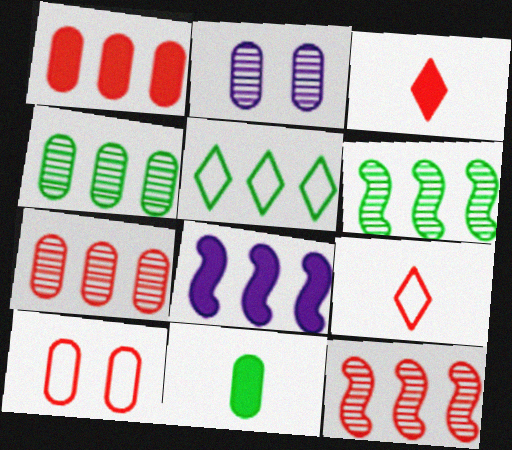[[3, 10, 12], 
[5, 7, 8]]